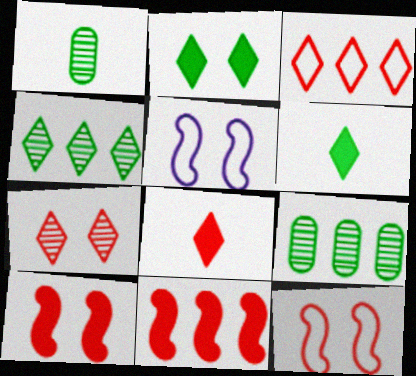[[3, 7, 8], 
[5, 8, 9]]